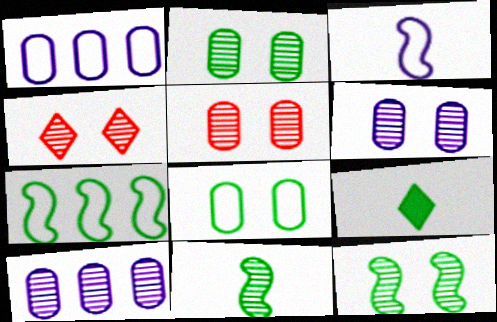[[2, 5, 6], 
[2, 7, 9], 
[4, 6, 12], 
[4, 10, 11]]